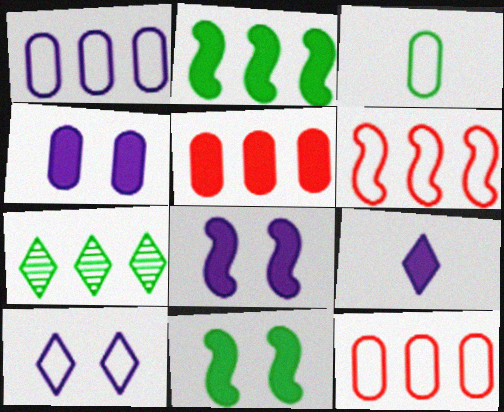[[3, 6, 10], 
[3, 7, 11], 
[5, 9, 11]]